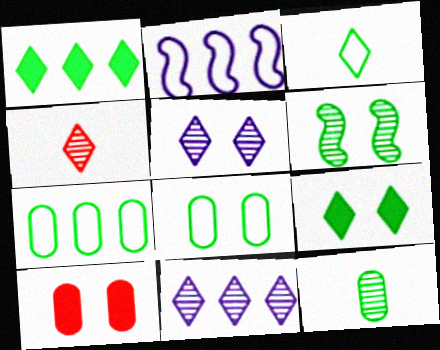[[6, 8, 9]]